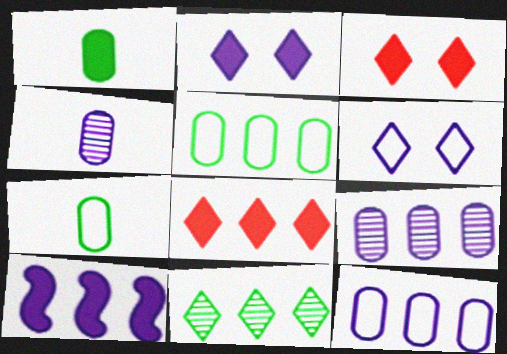[[1, 3, 10], 
[4, 6, 10]]